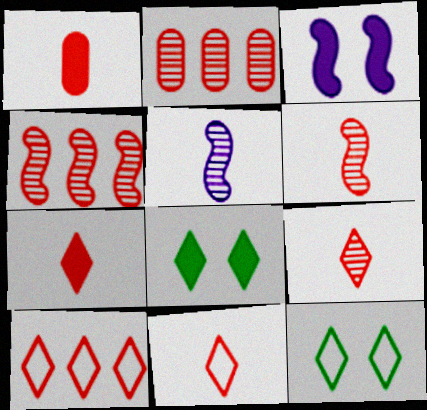[[1, 6, 11], 
[7, 9, 11]]